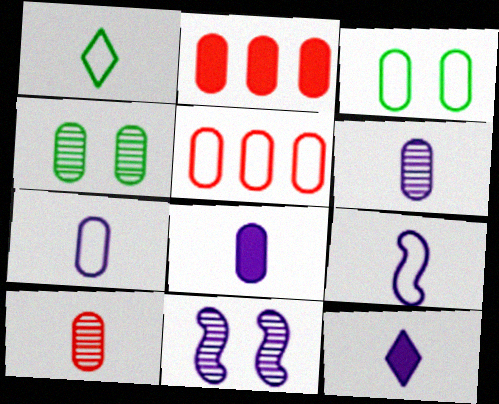[[1, 2, 11], 
[2, 3, 6], 
[2, 4, 7], 
[3, 5, 7], 
[4, 5, 8], 
[6, 7, 8], 
[6, 9, 12]]